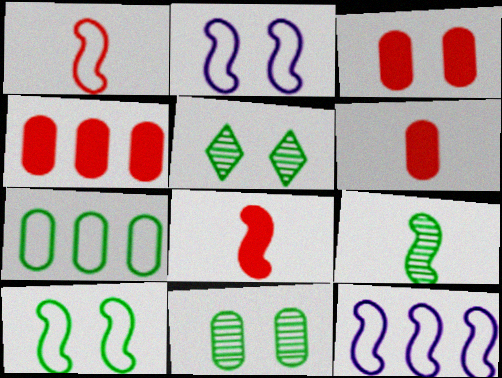[[1, 10, 12], 
[2, 3, 5], 
[3, 4, 6], 
[5, 6, 12]]